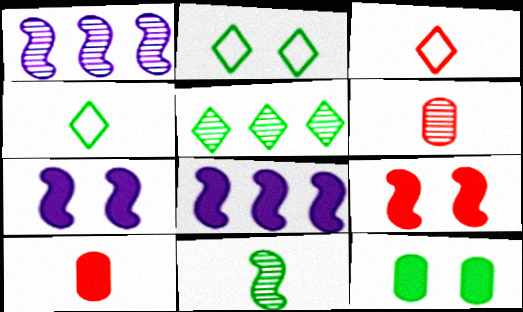[[1, 2, 10], 
[1, 3, 12], 
[2, 6, 8]]